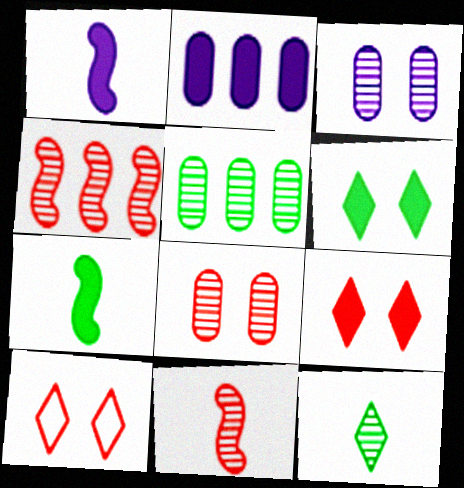[[1, 5, 10], 
[2, 7, 9], 
[3, 4, 12]]